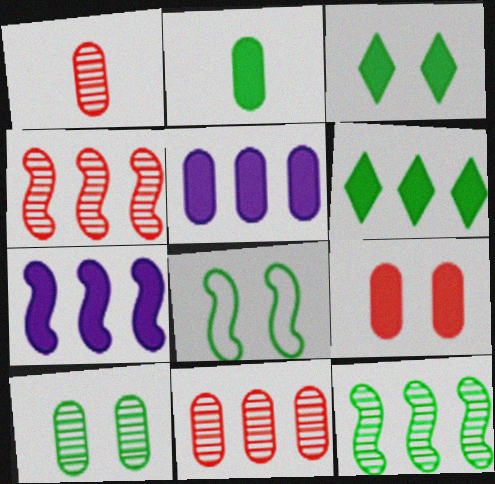[[2, 5, 9], 
[3, 8, 10]]